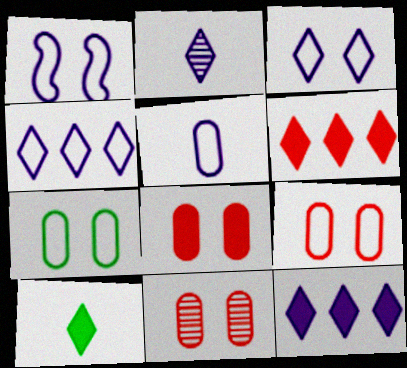[[1, 4, 5], 
[2, 3, 12], 
[8, 9, 11]]